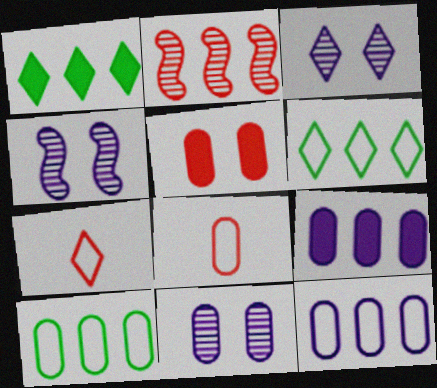[[1, 2, 12], 
[1, 3, 7], 
[1, 4, 8], 
[2, 5, 7], 
[2, 6, 9], 
[3, 4, 11]]